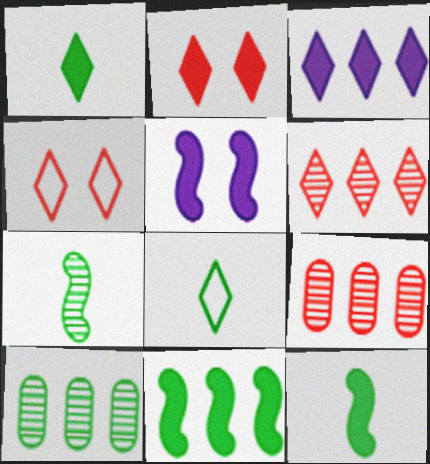[[1, 2, 3], 
[5, 8, 9]]